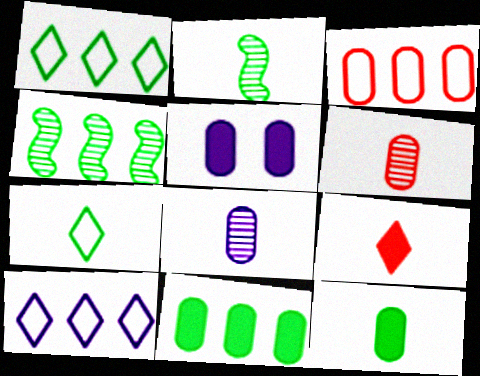[[1, 4, 11], 
[2, 7, 12]]